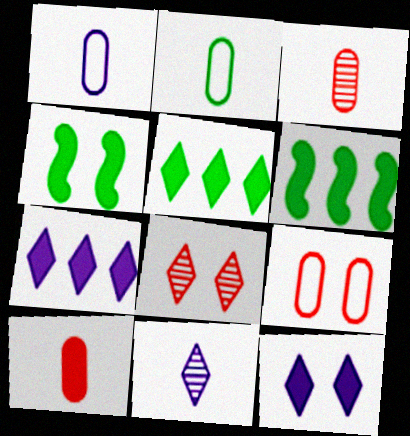[[1, 6, 8], 
[4, 7, 10], 
[6, 9, 11], 
[6, 10, 12]]